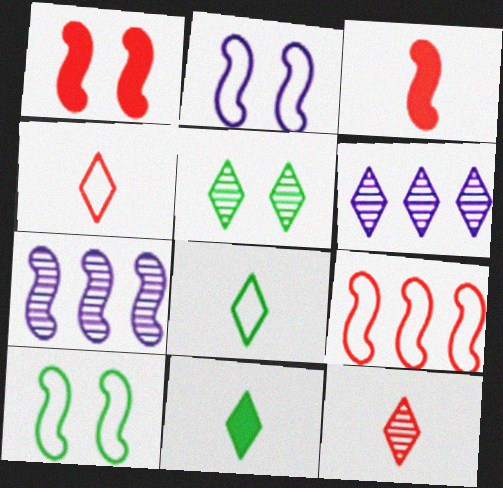[[3, 7, 10], 
[5, 6, 12]]